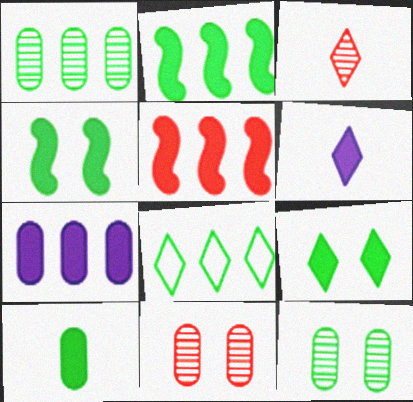[[1, 2, 8], 
[2, 9, 10]]